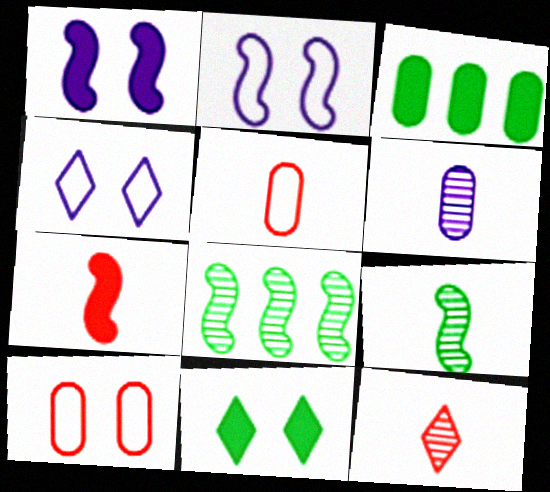[[2, 3, 12], 
[2, 7, 8], 
[3, 6, 10], 
[5, 7, 12], 
[6, 9, 12]]